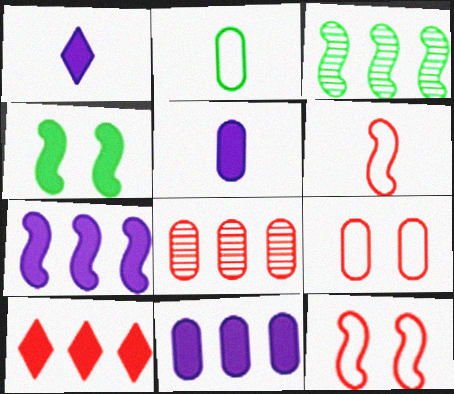[[1, 3, 9], 
[4, 5, 10]]